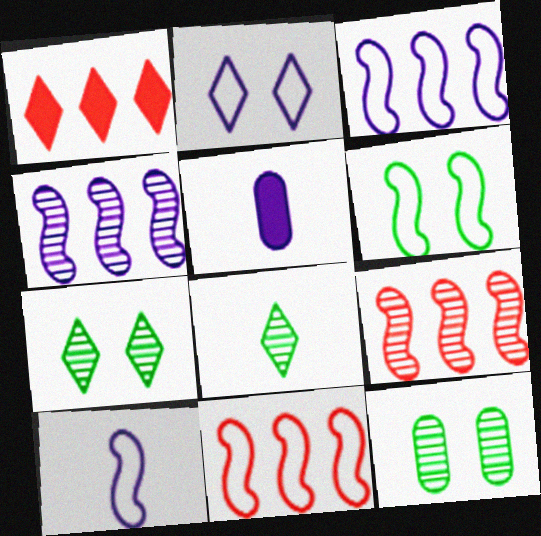[[1, 2, 8], 
[1, 10, 12], 
[2, 4, 5], 
[5, 7, 11], 
[6, 10, 11]]